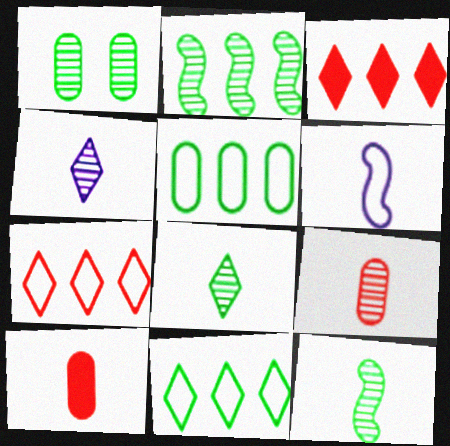[[1, 2, 8], 
[1, 3, 6], 
[4, 9, 12], 
[6, 8, 10]]